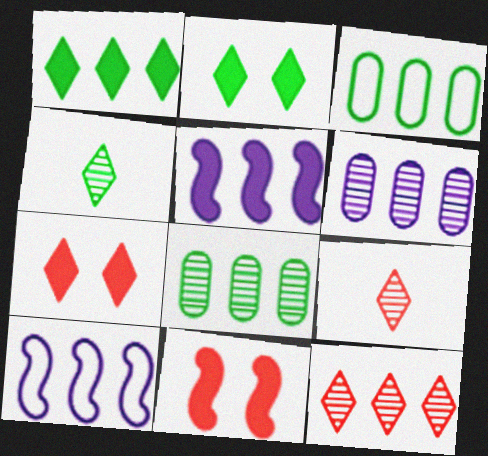[[3, 5, 12]]